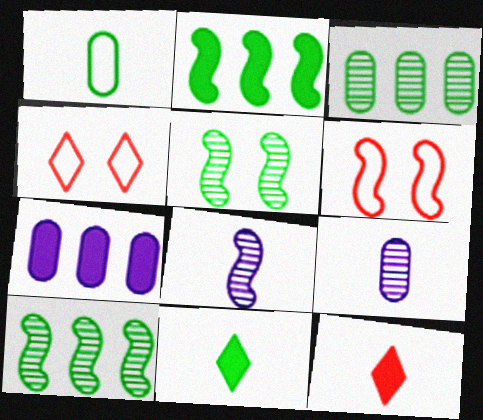[[1, 8, 12], 
[2, 4, 9], 
[2, 6, 8]]